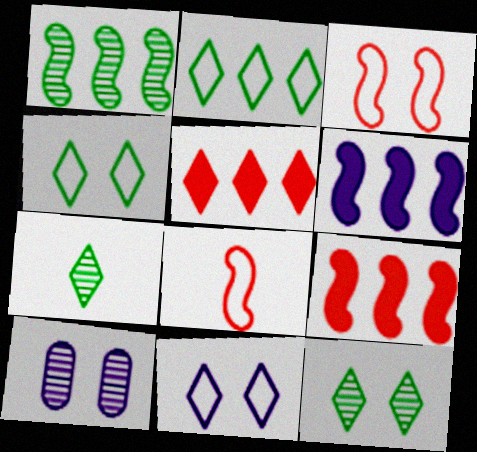[[5, 7, 11]]